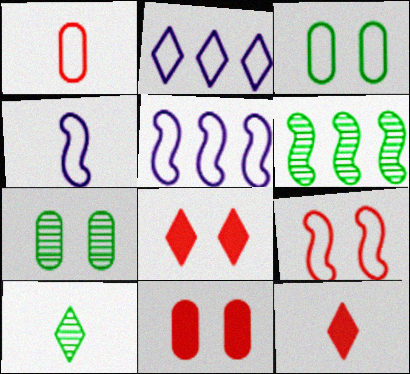[[2, 8, 10], 
[5, 7, 12], 
[5, 10, 11], 
[6, 7, 10]]